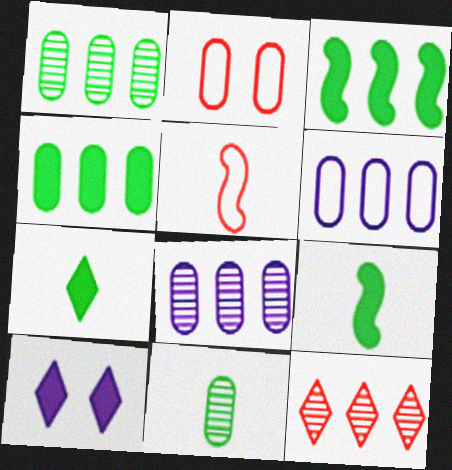[[1, 5, 10], 
[3, 6, 12]]